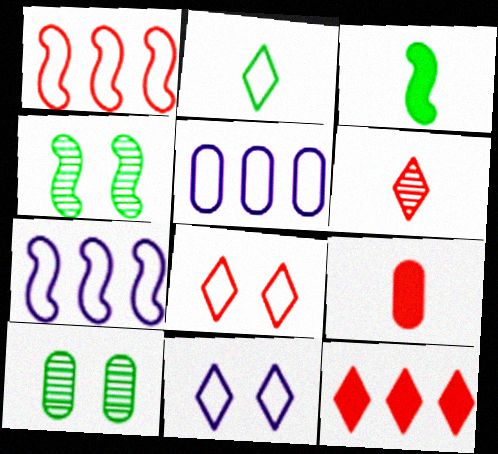[[5, 9, 10], 
[6, 8, 12]]